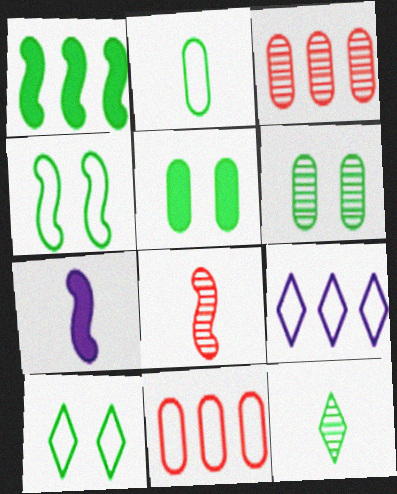[[1, 3, 9], 
[3, 7, 10], 
[5, 8, 9]]